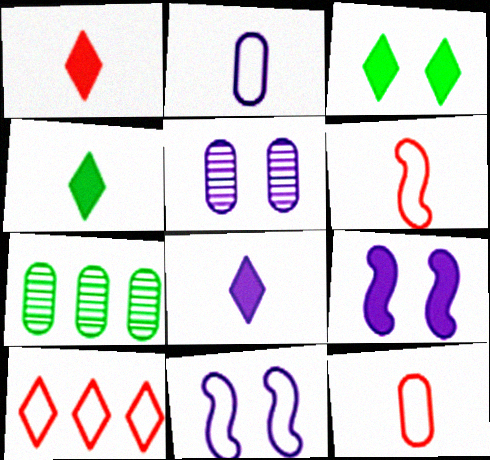[[1, 4, 8], 
[1, 7, 11]]